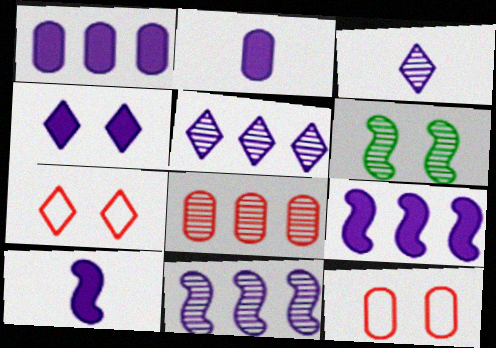[[1, 4, 10], 
[2, 4, 9], 
[3, 6, 8], 
[4, 6, 12]]